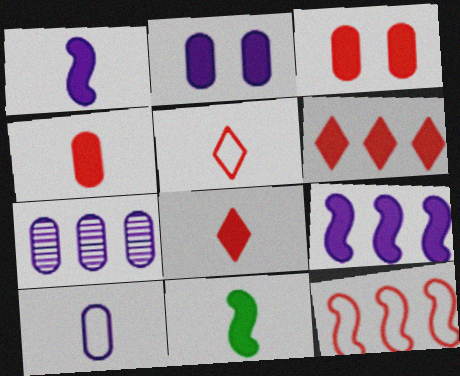[[2, 6, 11], 
[2, 7, 10]]